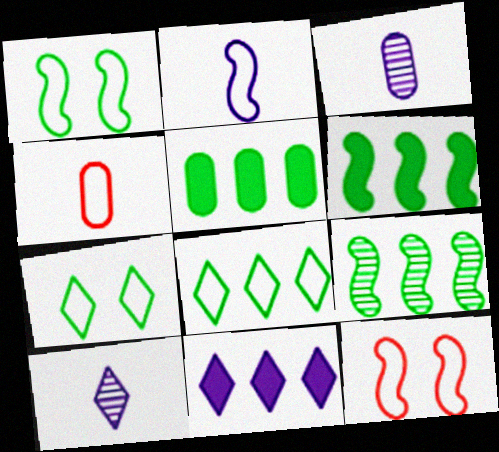[[5, 8, 9], 
[5, 10, 12]]